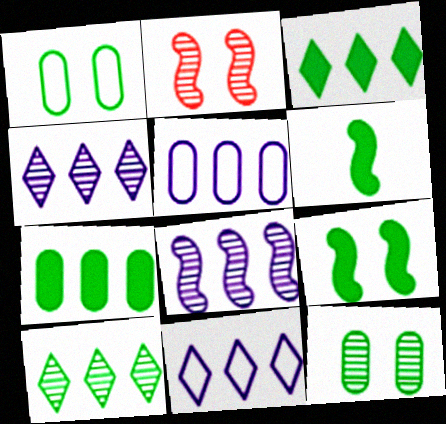[[1, 6, 10]]